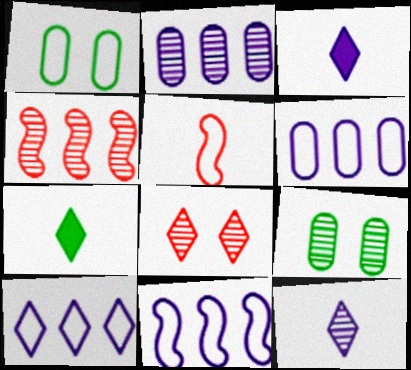[[1, 3, 4], 
[1, 5, 10], 
[4, 9, 12], 
[6, 10, 11], 
[7, 8, 10]]